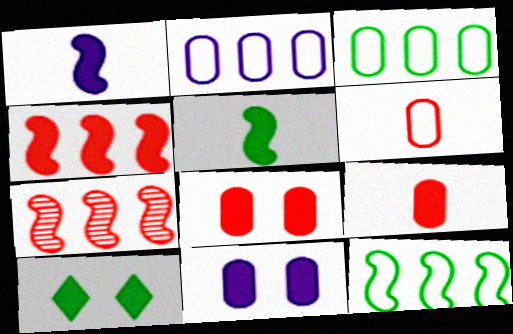[]